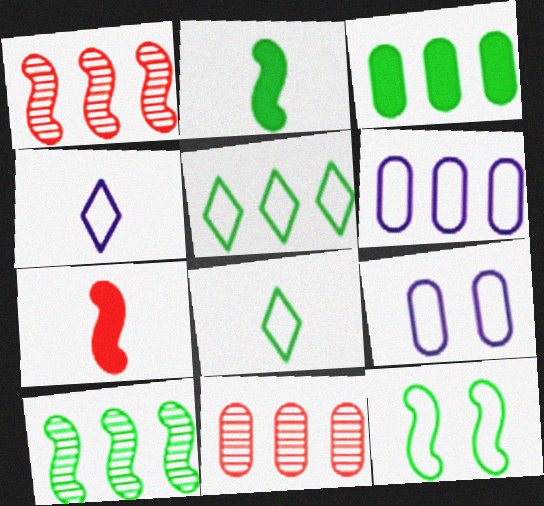[[2, 10, 12], 
[3, 5, 10], 
[3, 6, 11]]